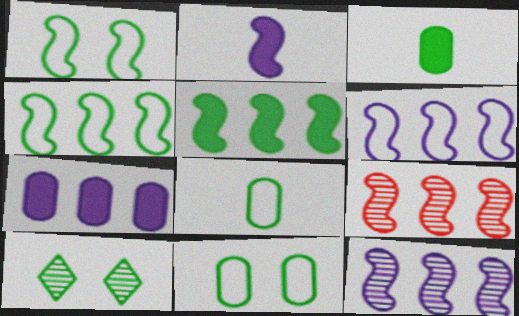[[1, 2, 9], 
[3, 4, 10], 
[5, 6, 9], 
[5, 8, 10]]